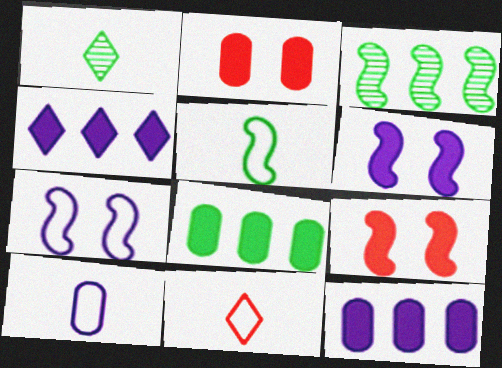[[5, 10, 11]]